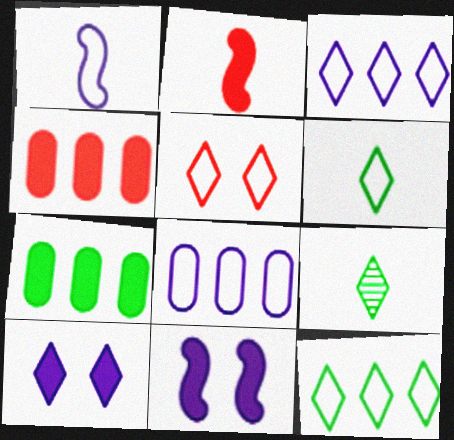[[2, 7, 10], 
[3, 5, 6]]